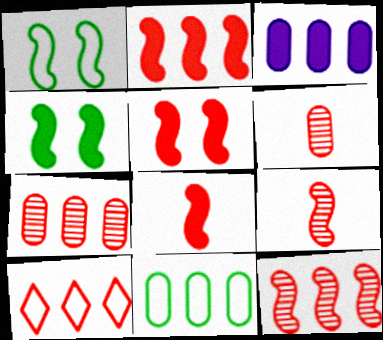[[2, 5, 8], 
[2, 7, 10], 
[3, 7, 11], 
[5, 6, 10]]